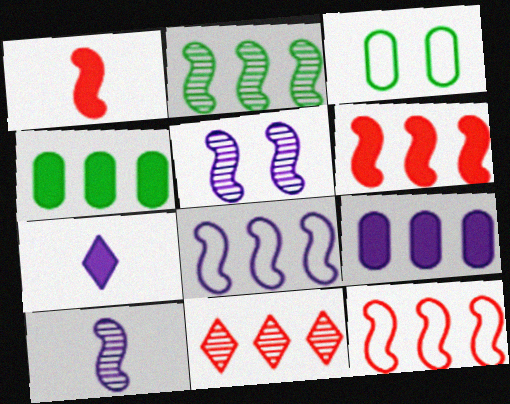[[2, 6, 8], 
[4, 8, 11]]